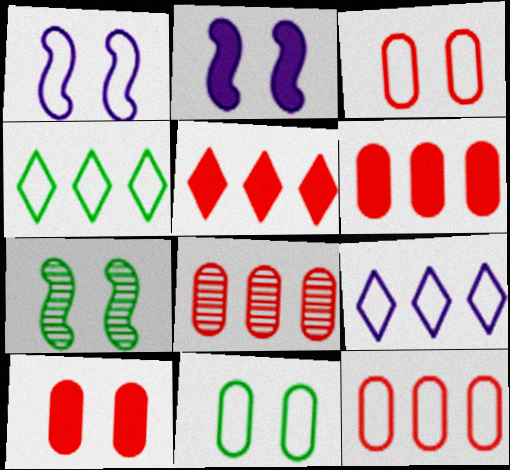[[6, 8, 12]]